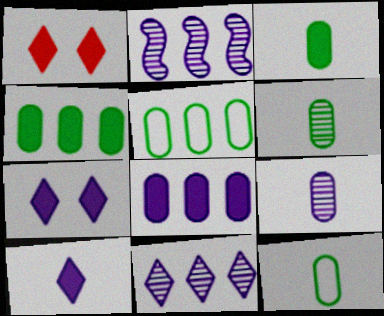[[1, 2, 12], 
[3, 6, 12]]